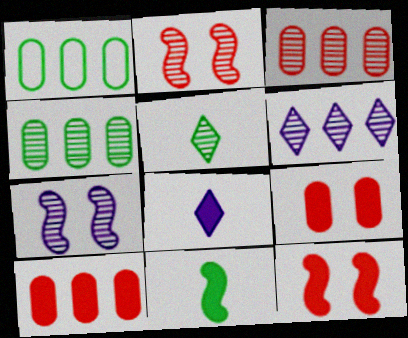[[1, 2, 8], 
[3, 5, 7]]